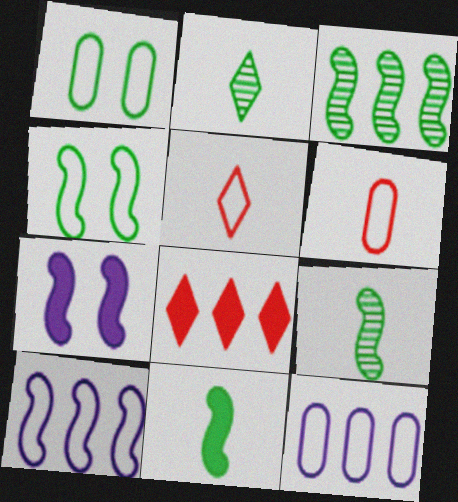[[1, 5, 10], 
[1, 6, 12], 
[3, 4, 11], 
[3, 8, 12], 
[4, 5, 12]]